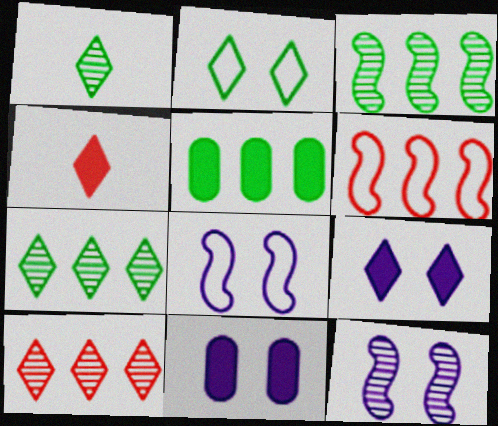[[1, 6, 11]]